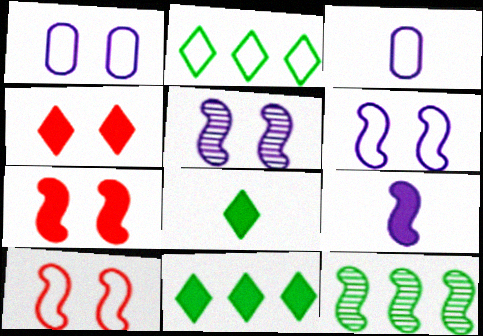[[2, 3, 10], 
[3, 4, 12], 
[9, 10, 12]]